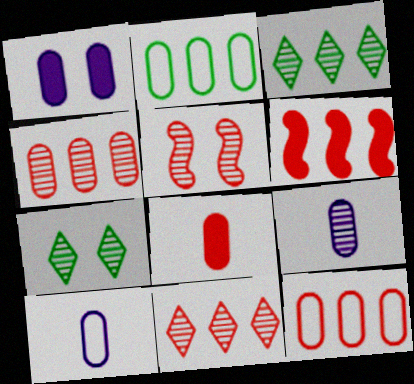[[3, 5, 9], 
[6, 7, 10], 
[6, 11, 12]]